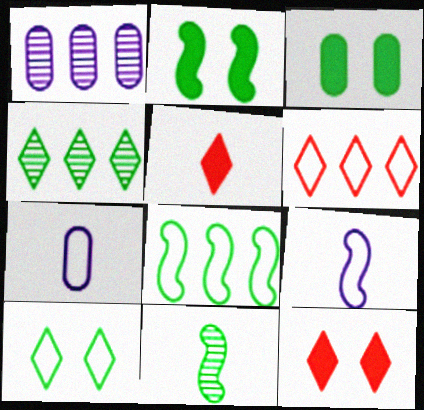[[2, 8, 11], 
[5, 7, 11]]